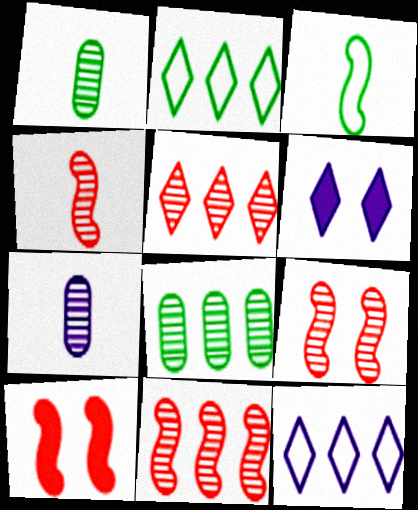[[1, 10, 12], 
[2, 7, 10], 
[4, 9, 11]]